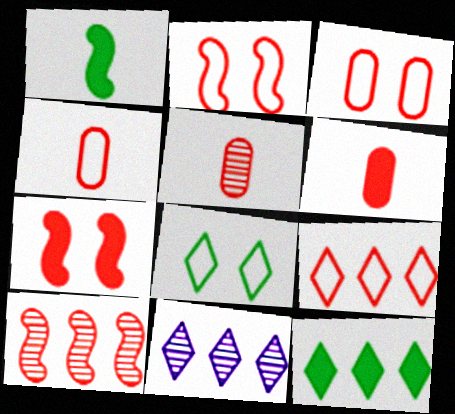[[1, 3, 11], 
[2, 4, 9], 
[4, 5, 6], 
[5, 7, 9], 
[9, 11, 12]]